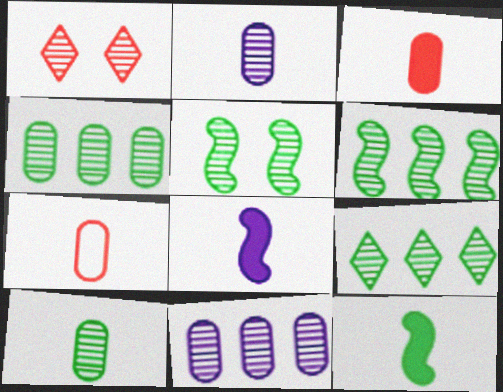[[1, 2, 6], 
[4, 6, 9], 
[5, 9, 10]]